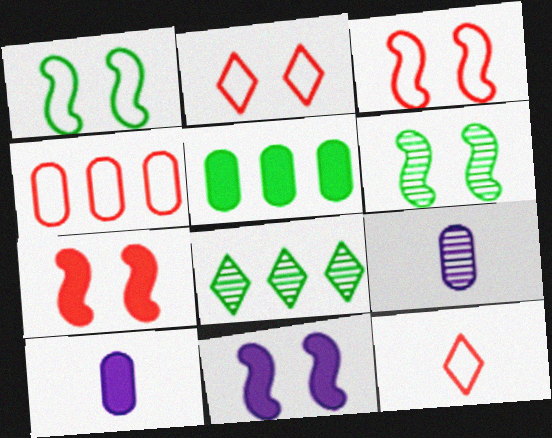[[3, 4, 12], 
[3, 6, 11], 
[3, 8, 10]]